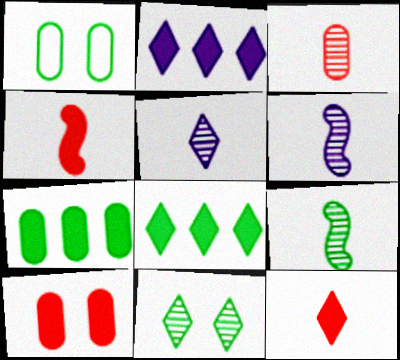[[1, 8, 9], 
[3, 5, 9]]